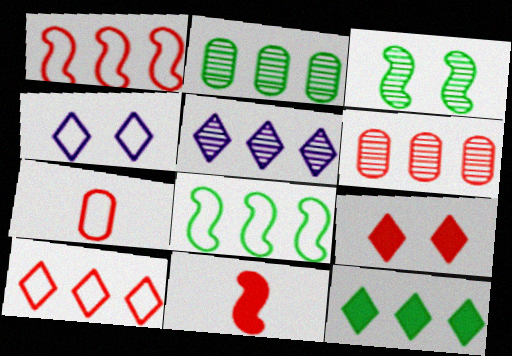[[2, 4, 11], 
[2, 8, 12], 
[4, 7, 8], 
[5, 10, 12]]